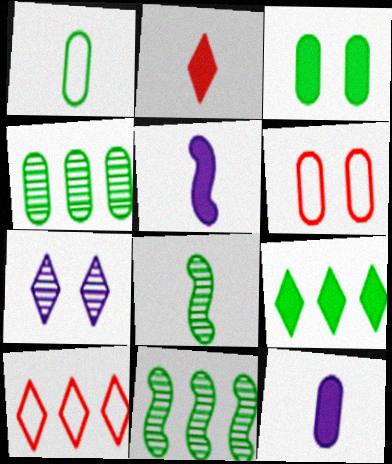[[1, 3, 4], 
[4, 6, 12]]